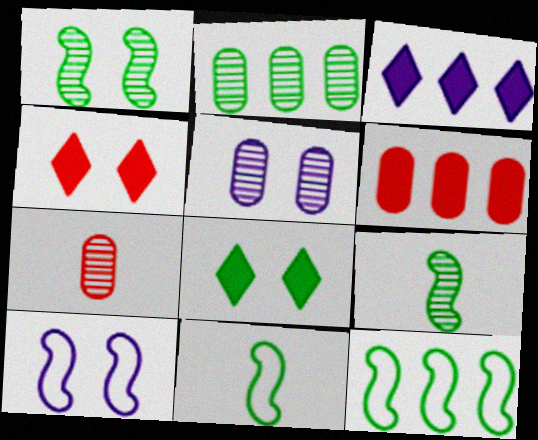[[2, 5, 7], 
[2, 8, 11]]